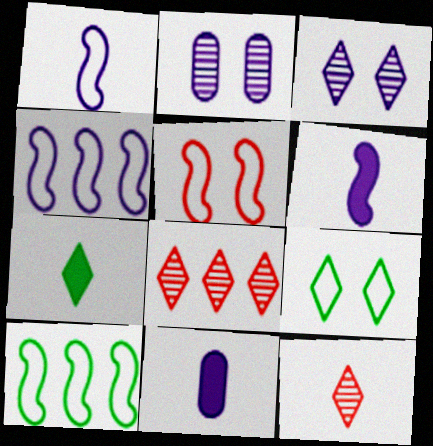[[1, 5, 10], 
[3, 4, 11]]